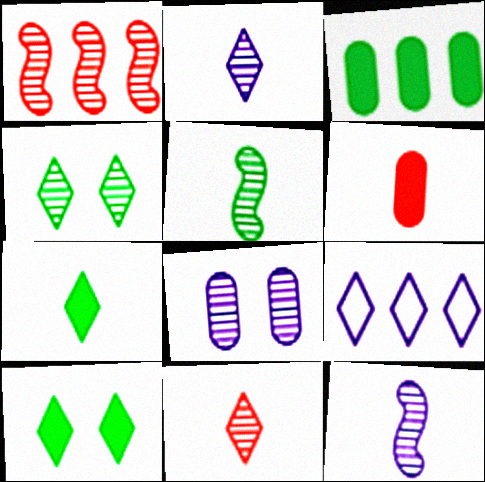[[1, 3, 9], 
[9, 10, 11]]